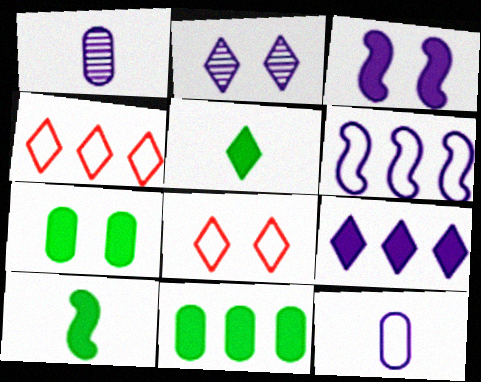[[2, 4, 5]]